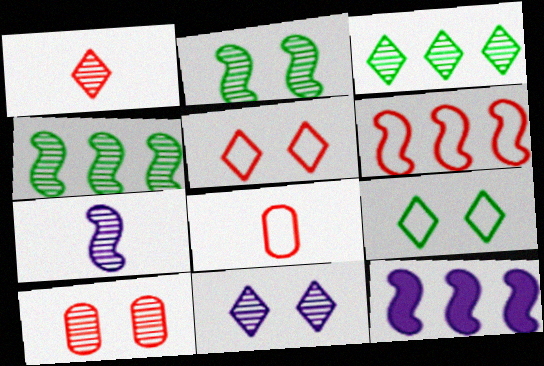[[1, 3, 11], 
[2, 10, 11], 
[3, 7, 10], 
[4, 6, 12], 
[5, 6, 8]]